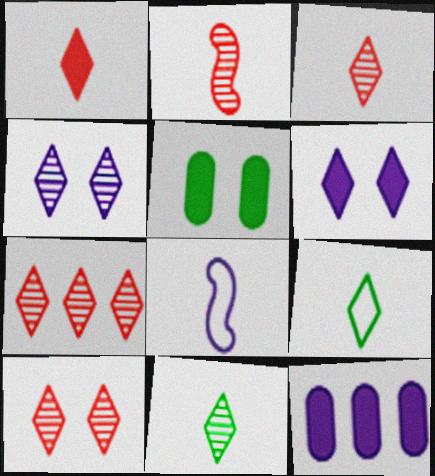[[3, 7, 10], 
[4, 7, 11], 
[4, 8, 12], 
[5, 7, 8], 
[6, 7, 9]]